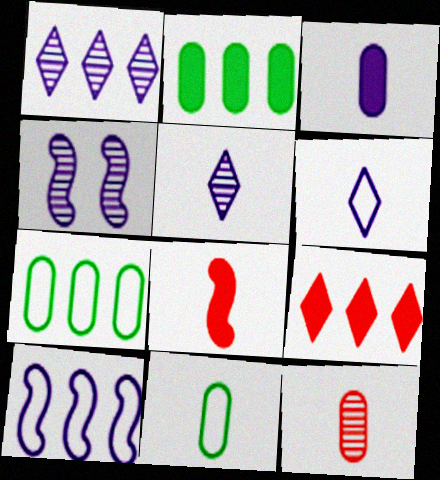[[3, 11, 12], 
[4, 9, 11], 
[5, 8, 11]]